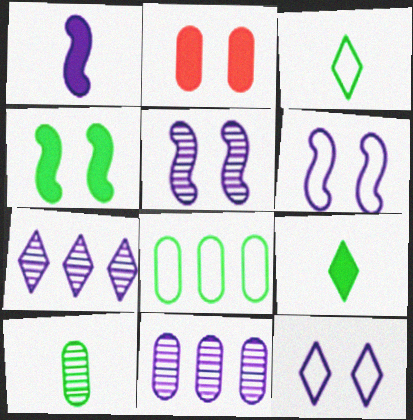[[1, 11, 12]]